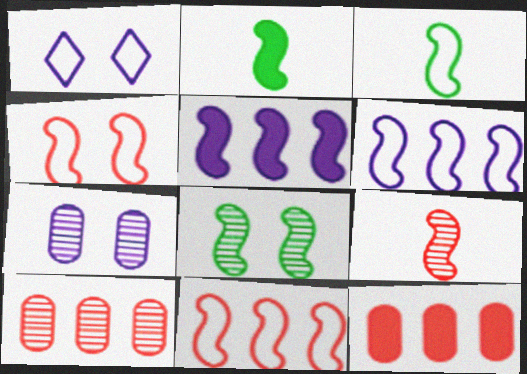[[1, 2, 10], 
[3, 4, 6]]